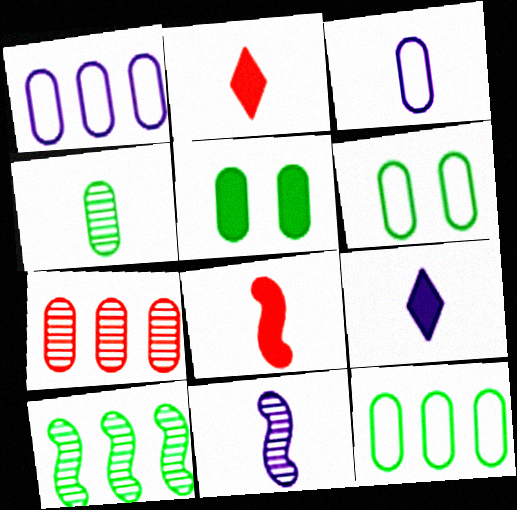[[3, 5, 7], 
[3, 9, 11], 
[4, 5, 12]]